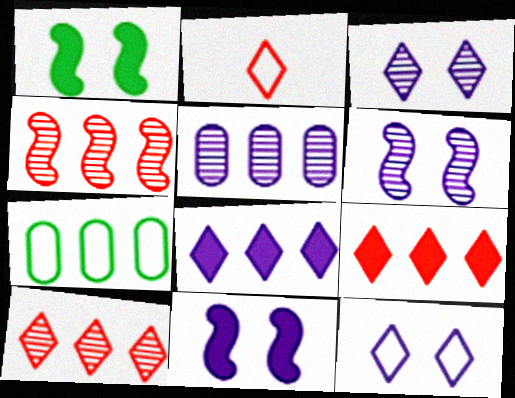[[1, 2, 5], 
[4, 7, 8]]